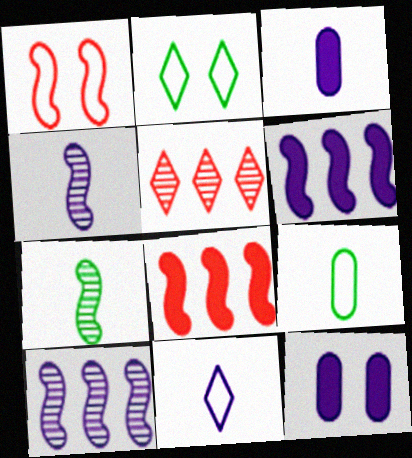[[1, 6, 7], 
[3, 4, 11], 
[10, 11, 12]]